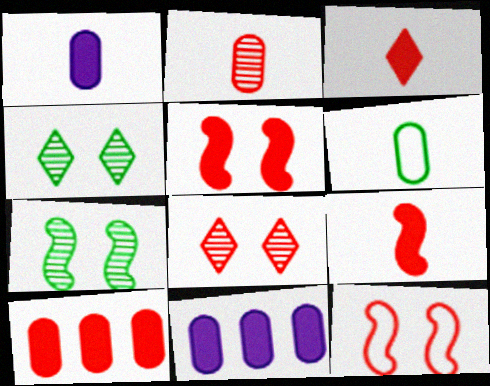[[1, 2, 6], 
[3, 5, 10]]